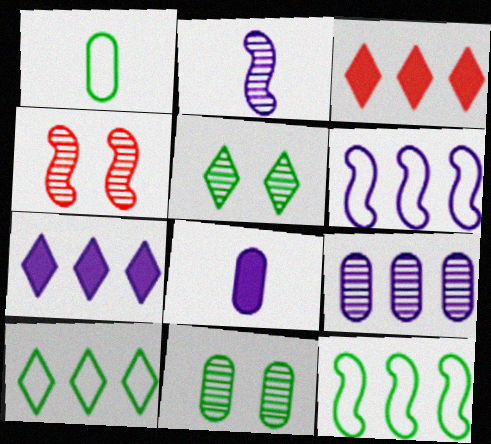[[1, 4, 7], 
[3, 9, 12], 
[4, 8, 10], 
[6, 7, 9]]